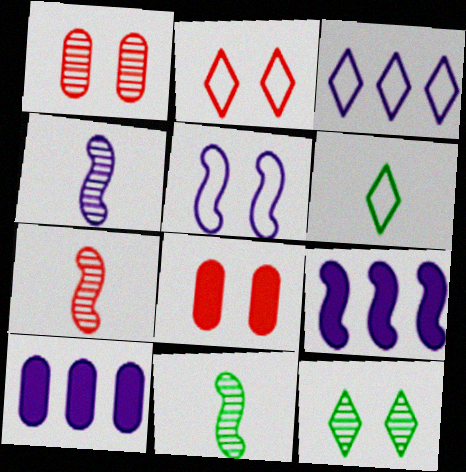[[1, 6, 9], 
[2, 3, 6], 
[2, 10, 11], 
[3, 8, 11], 
[4, 5, 9], 
[4, 7, 11], 
[5, 8, 12]]